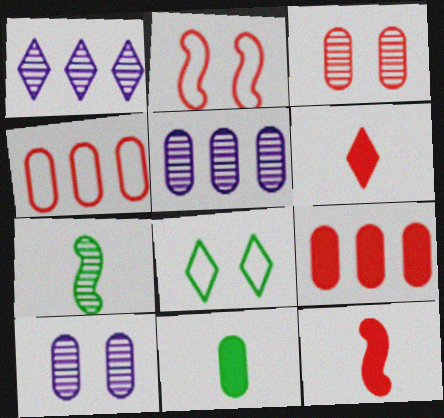[[1, 2, 11], 
[1, 3, 7], 
[1, 6, 8], 
[4, 10, 11], 
[5, 8, 12]]